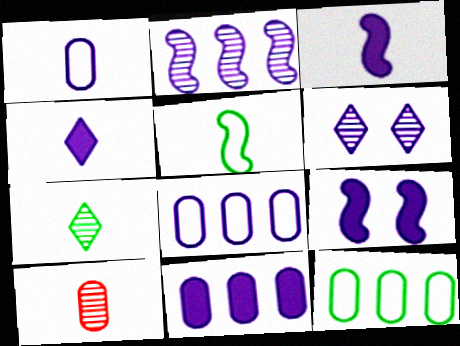[[3, 6, 8], 
[4, 5, 10], 
[4, 9, 11]]